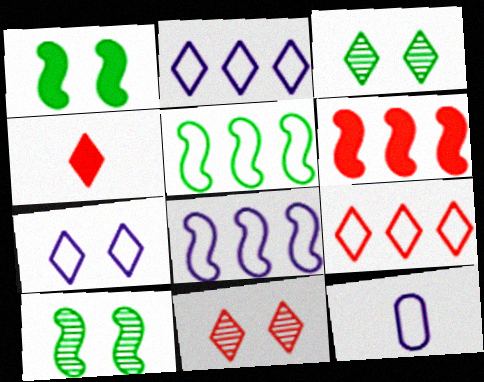[[2, 3, 4], 
[3, 6, 12], 
[4, 9, 11], 
[7, 8, 12]]